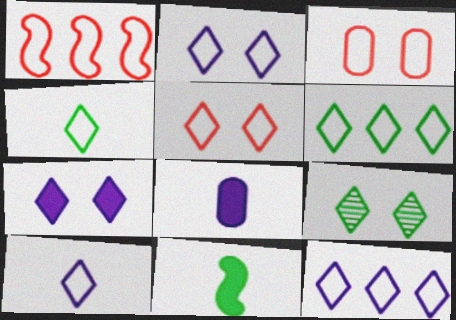[[1, 8, 9], 
[2, 10, 12], 
[4, 5, 12], 
[5, 6, 10], 
[5, 7, 9]]